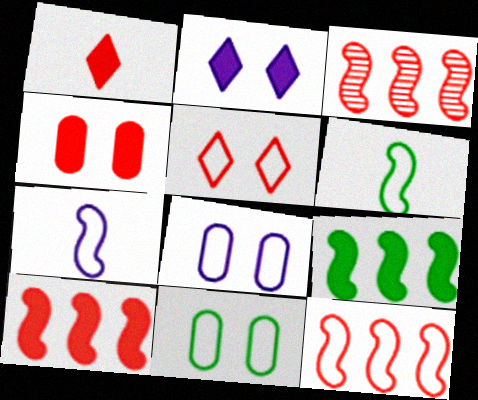[[1, 4, 10], 
[3, 10, 12]]